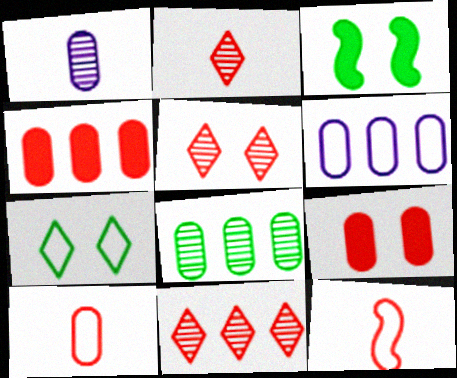[[2, 3, 6], 
[2, 5, 11], 
[4, 5, 12], 
[4, 6, 8], 
[6, 7, 12], 
[9, 11, 12]]